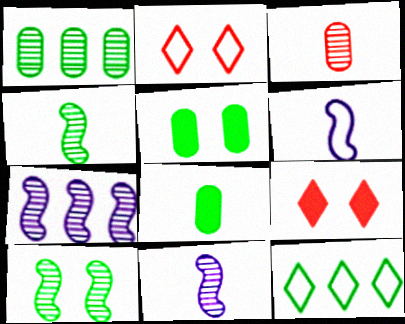[[1, 6, 9], 
[2, 7, 8], 
[4, 5, 12], 
[8, 10, 12]]